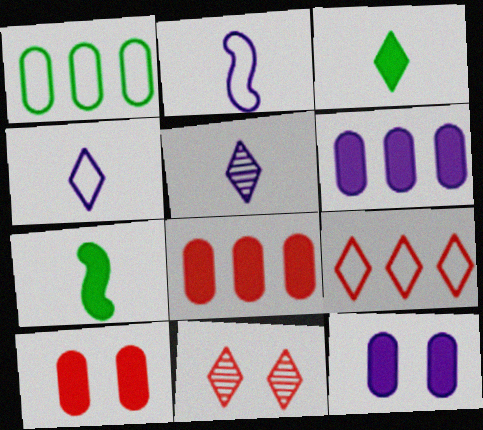[]